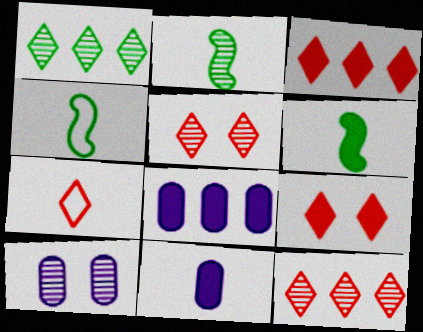[[2, 4, 6], 
[2, 7, 11], 
[2, 10, 12], 
[3, 4, 10], 
[3, 5, 7], 
[4, 5, 8], 
[6, 8, 9], 
[7, 9, 12]]